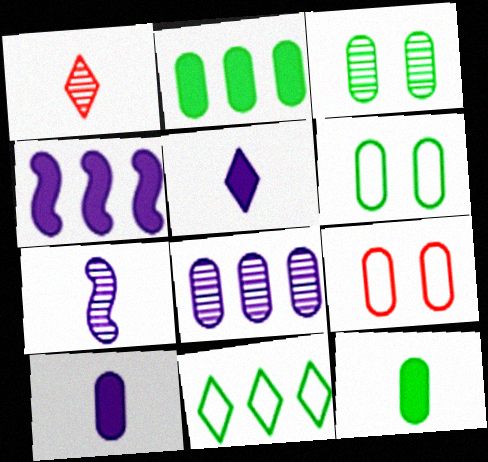[[1, 4, 6], 
[8, 9, 12]]